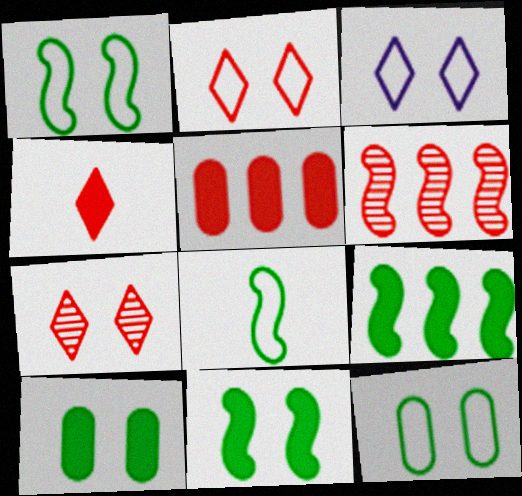[]